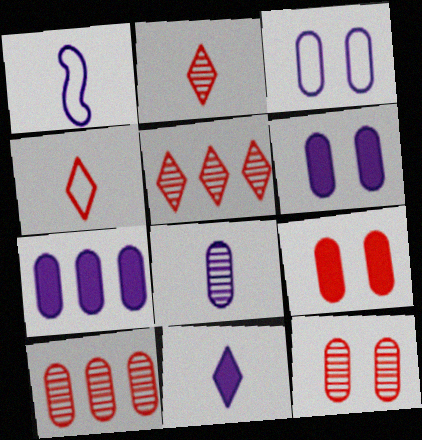[[1, 8, 11], 
[3, 7, 8]]